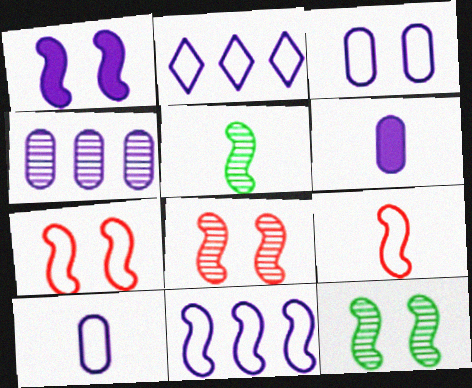[[1, 7, 12], 
[3, 4, 6]]